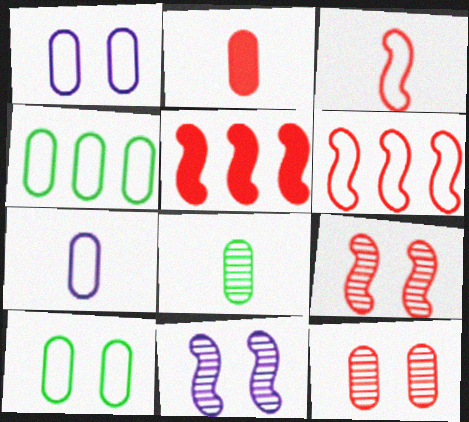[[2, 7, 8], 
[3, 5, 9]]